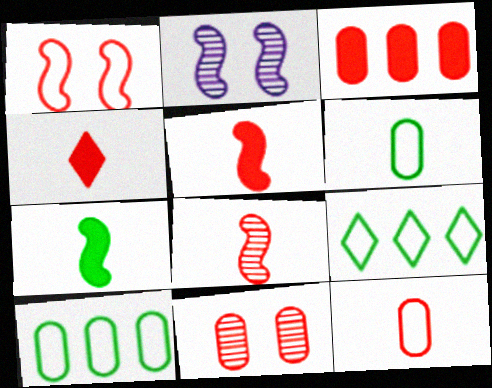[[2, 4, 10], 
[3, 11, 12], 
[4, 8, 12]]